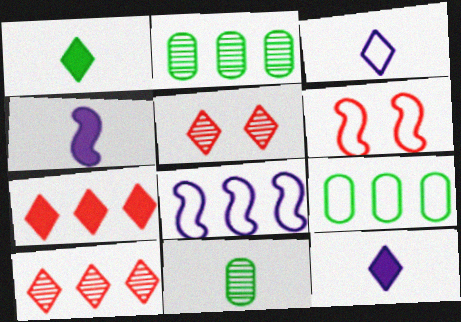[[2, 6, 12], 
[2, 7, 8], 
[3, 6, 9], 
[4, 5, 9]]